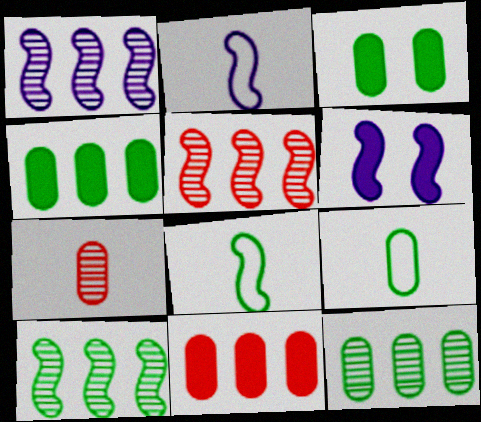[[1, 2, 6], 
[1, 5, 10], 
[3, 9, 12], 
[5, 6, 8]]